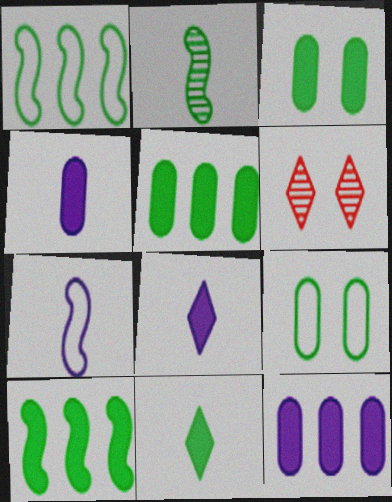[[1, 4, 6], 
[3, 10, 11], 
[5, 6, 7]]